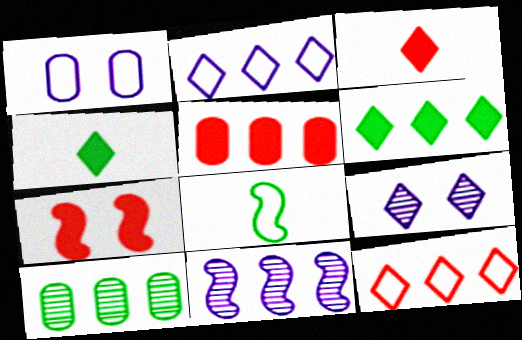[[1, 8, 12], 
[3, 5, 7], 
[4, 9, 12], 
[5, 8, 9], 
[7, 8, 11]]